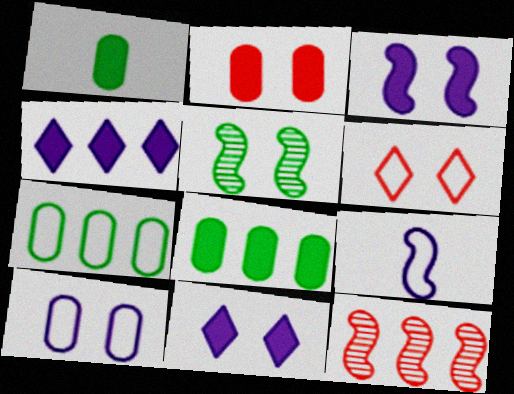[[4, 7, 12], 
[6, 7, 9]]